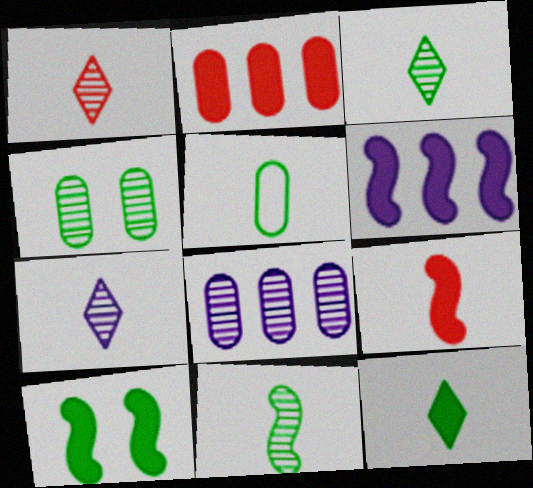[[1, 3, 7], 
[5, 7, 9], 
[5, 11, 12], 
[6, 9, 10]]